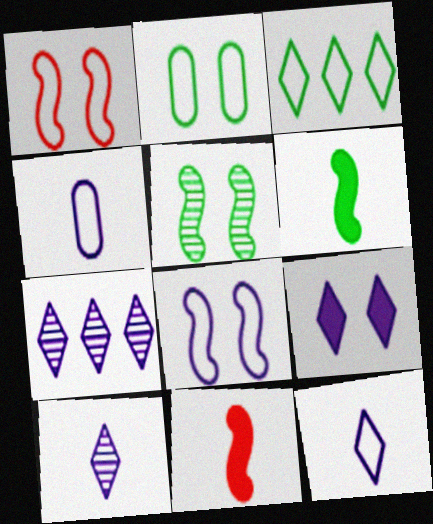[[1, 3, 4], 
[2, 7, 11], 
[7, 9, 12]]